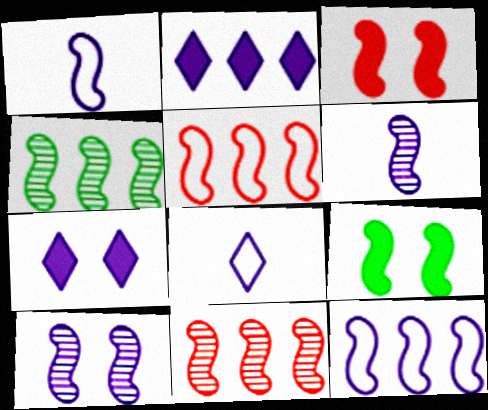[[1, 3, 4], 
[1, 9, 11], 
[5, 6, 9]]